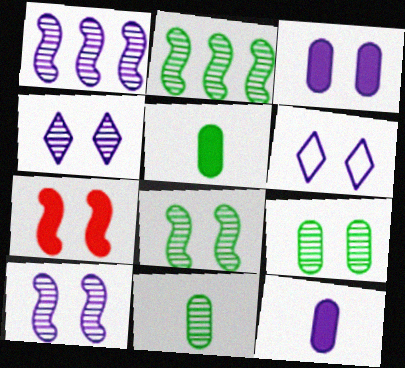[[1, 6, 12], 
[3, 6, 10], 
[6, 7, 9]]